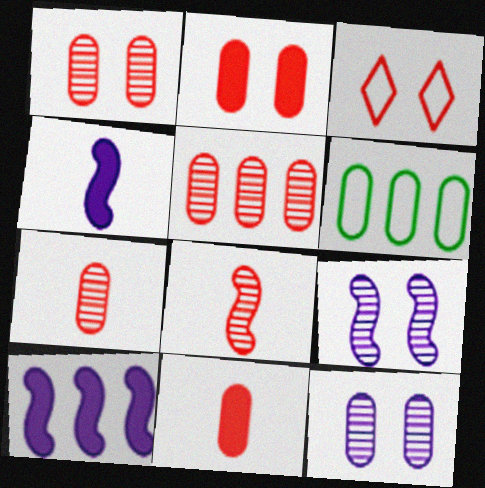[[1, 5, 7], 
[6, 11, 12]]